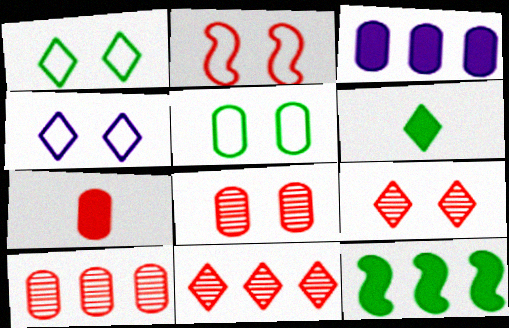[[2, 4, 5], 
[2, 7, 11], 
[4, 6, 11]]